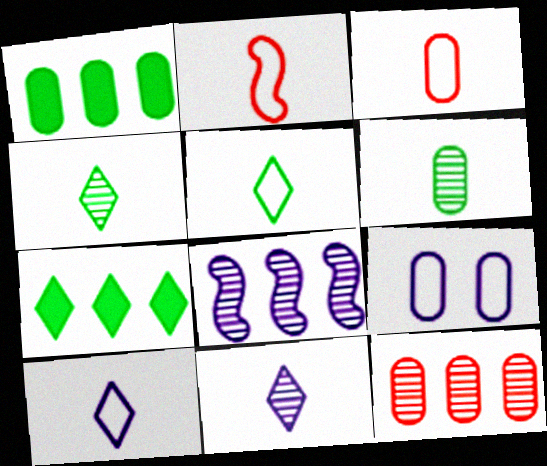[]